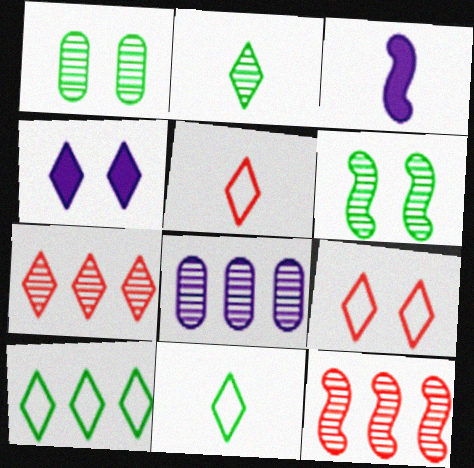[[4, 7, 11]]